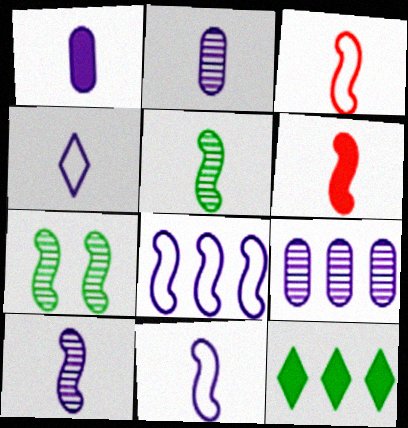[[1, 4, 10], 
[5, 6, 11], 
[6, 7, 8]]